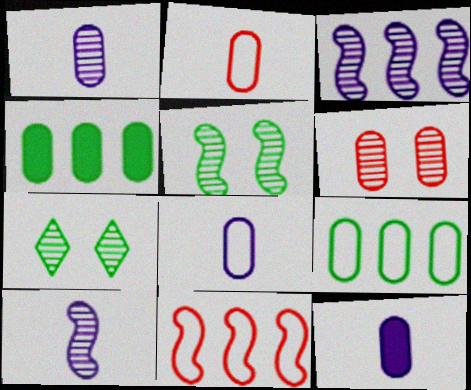[[1, 8, 12], 
[4, 6, 8], 
[6, 9, 12], 
[7, 11, 12]]